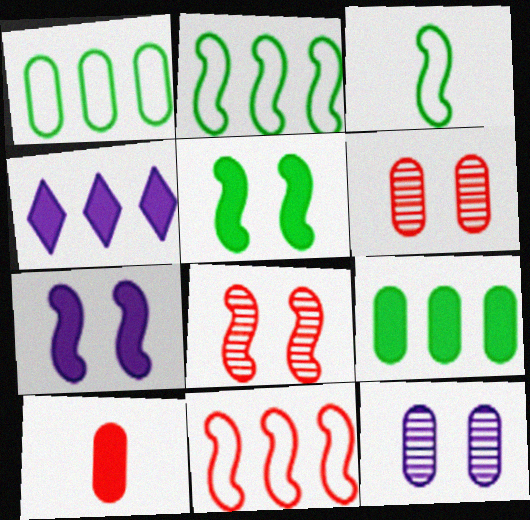[[1, 10, 12], 
[3, 4, 6], 
[4, 5, 10]]